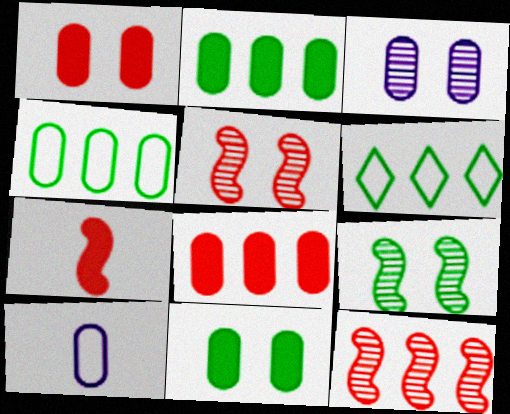[[3, 6, 7]]